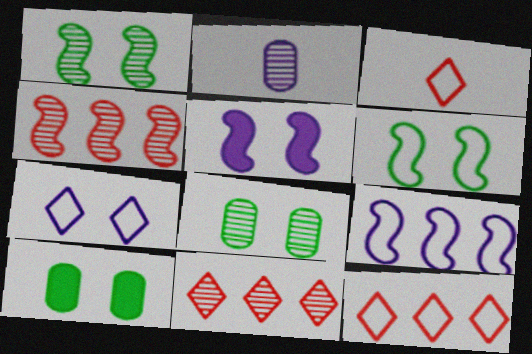[[1, 2, 11]]